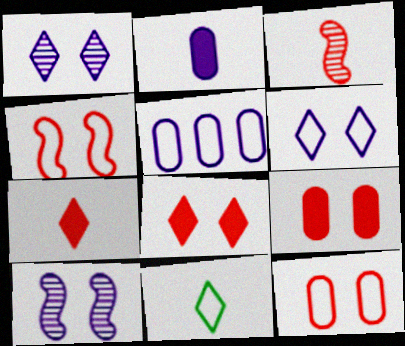[[2, 3, 11], 
[4, 5, 11]]